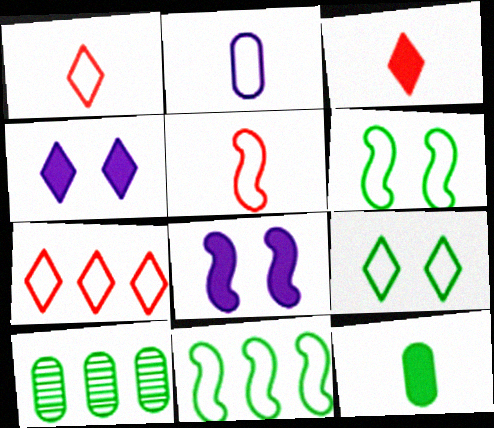[[1, 8, 10], 
[2, 6, 7], 
[4, 5, 10]]